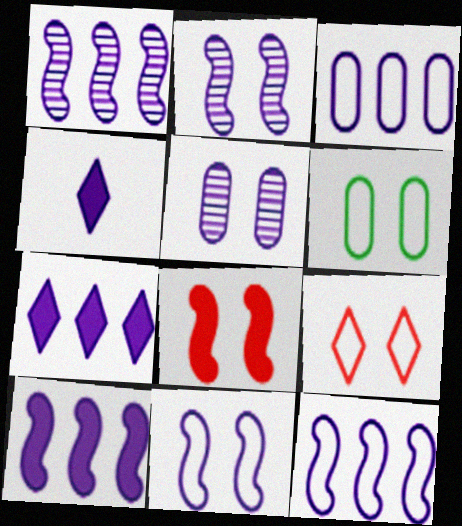[[1, 3, 7], 
[1, 10, 12], 
[2, 3, 4], 
[4, 5, 12], 
[6, 9, 11]]